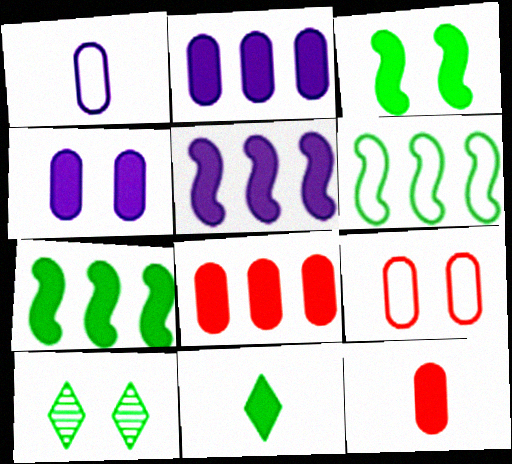[]